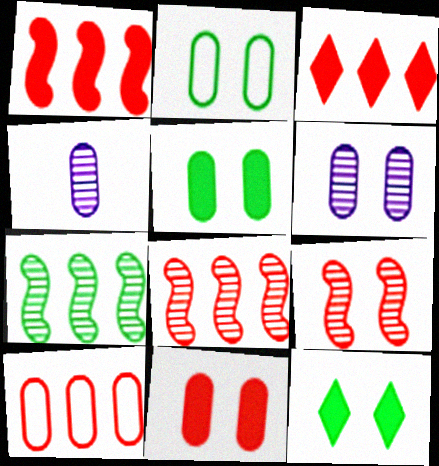[[2, 6, 11], 
[3, 8, 10], 
[4, 5, 10]]